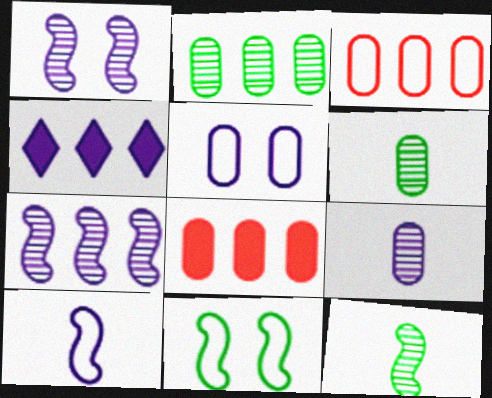[[5, 6, 8]]